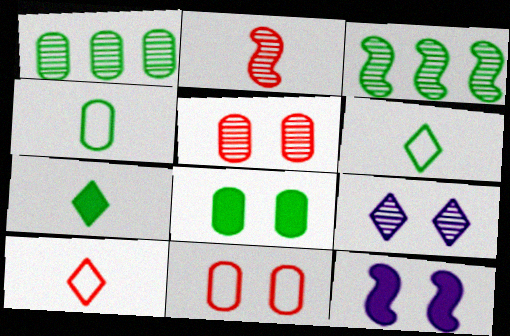[[1, 2, 9], 
[1, 4, 8], 
[1, 10, 12], 
[3, 6, 8]]